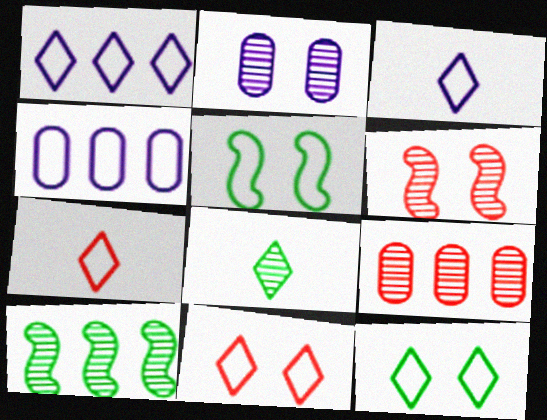[[1, 7, 12], 
[4, 5, 7]]